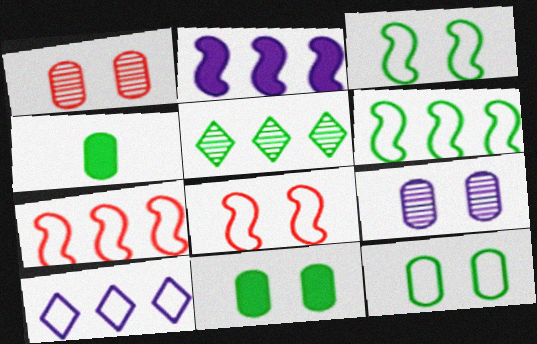[[3, 4, 5]]